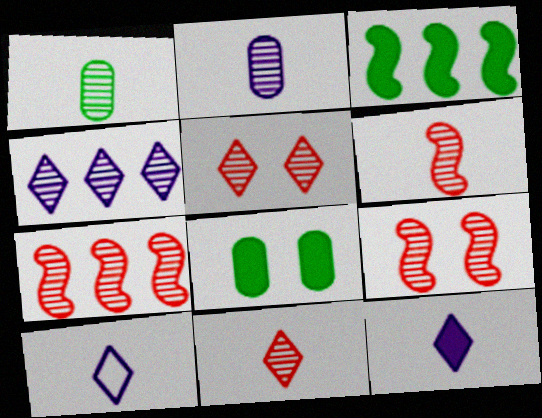[[1, 4, 9], 
[6, 7, 9], 
[7, 8, 10]]